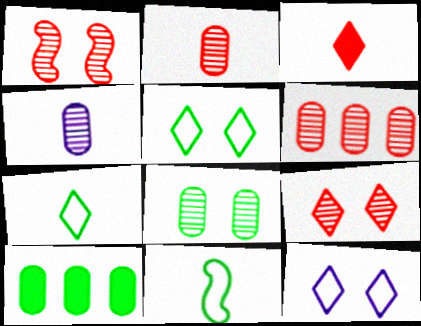[[3, 4, 11], 
[4, 6, 8]]